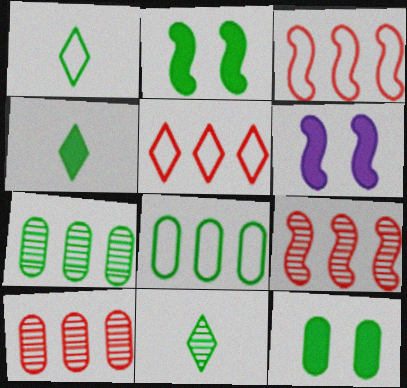[[1, 2, 7], 
[1, 4, 11], 
[1, 6, 10], 
[2, 8, 11]]